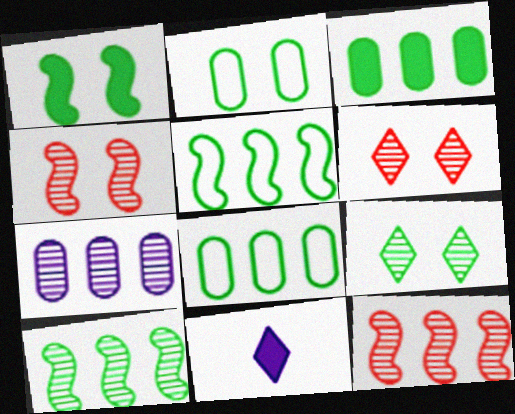[[1, 2, 9], 
[2, 11, 12], 
[4, 8, 11]]